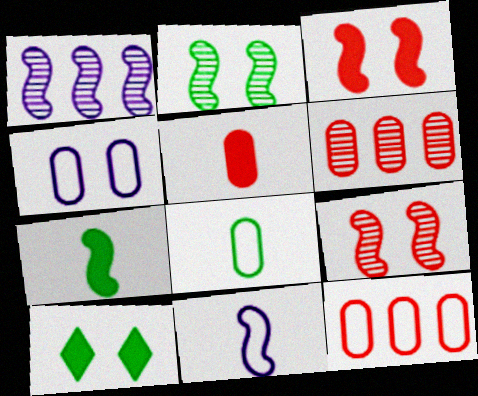[[4, 8, 12], 
[4, 9, 10], 
[6, 10, 11]]